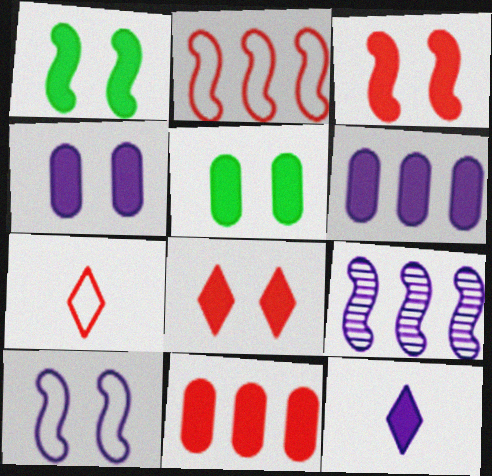[[1, 4, 8], 
[1, 11, 12], 
[5, 7, 9]]